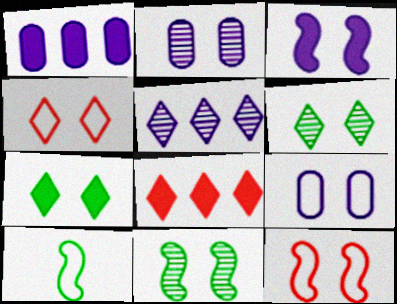[[2, 7, 12], 
[2, 8, 10], 
[3, 11, 12]]